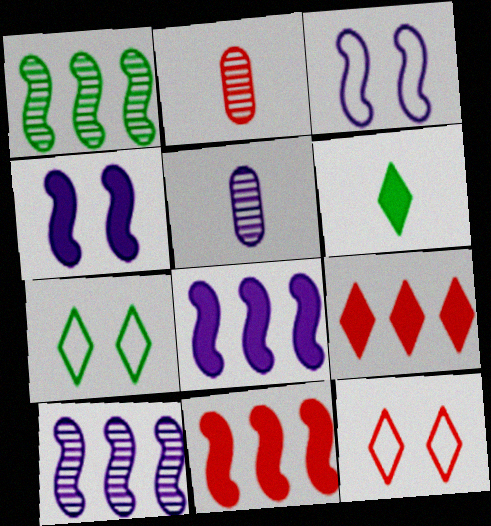[[2, 7, 8], 
[2, 11, 12], 
[5, 7, 11]]